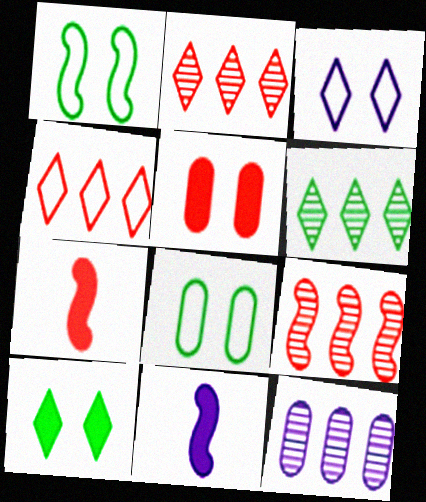[[1, 9, 11], 
[2, 8, 11], 
[3, 11, 12], 
[6, 9, 12]]